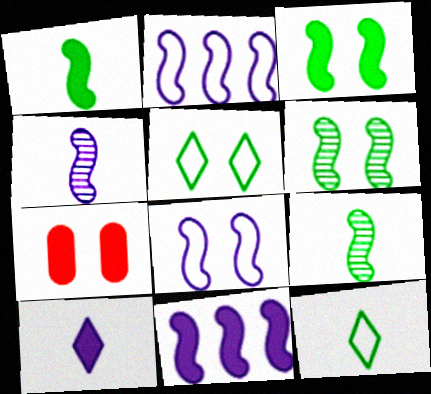[[4, 8, 11]]